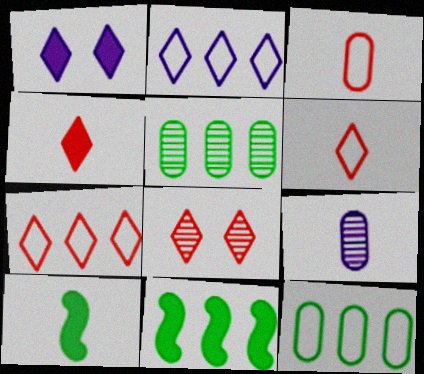[[4, 7, 8], 
[6, 9, 10]]